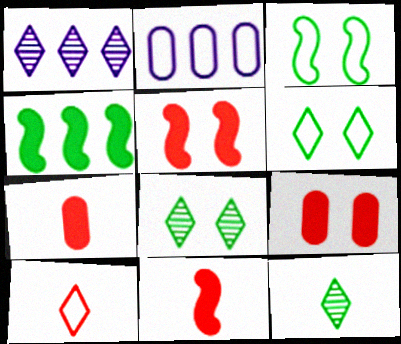[[1, 3, 7], 
[2, 3, 10], 
[2, 5, 12], 
[2, 8, 11]]